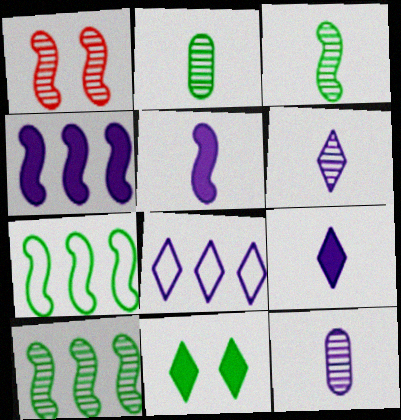[[1, 5, 7], 
[2, 7, 11]]